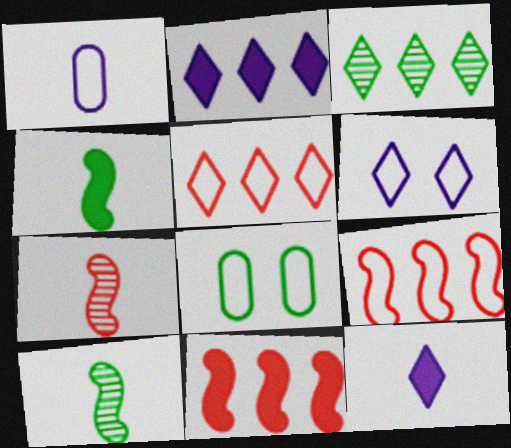[[2, 3, 5], 
[2, 7, 8], 
[3, 4, 8]]